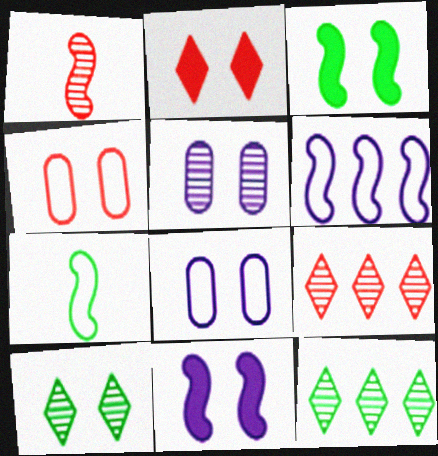[[1, 3, 6], 
[1, 5, 12], 
[4, 10, 11]]